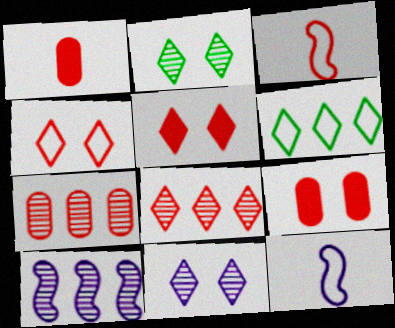[[3, 5, 7], 
[3, 8, 9]]